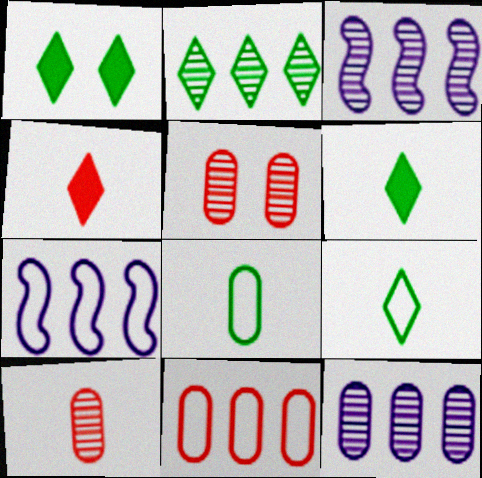[[1, 2, 9], 
[1, 7, 10], 
[5, 6, 7]]